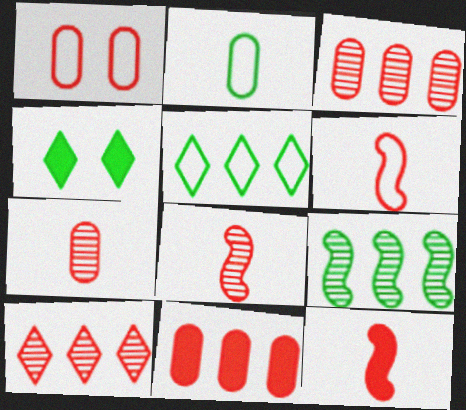[[1, 7, 11], 
[1, 10, 12], 
[2, 4, 9], 
[6, 8, 12]]